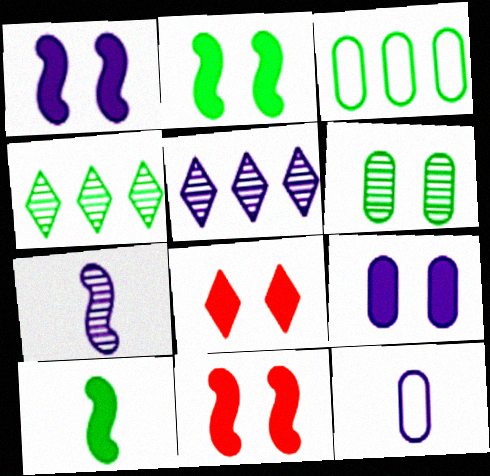[[1, 2, 11], 
[1, 5, 12], 
[2, 8, 9], 
[3, 7, 8], 
[4, 11, 12]]